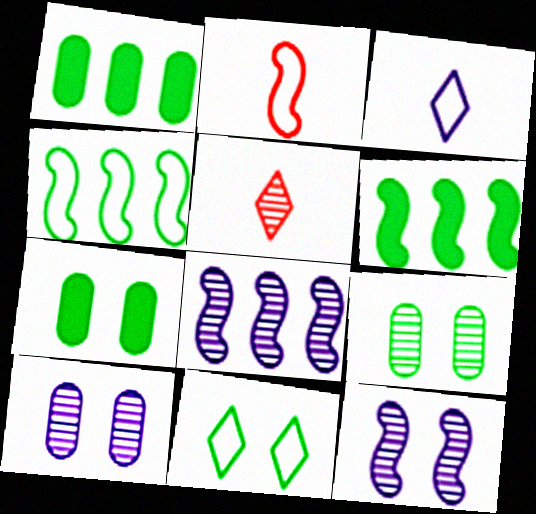[[2, 6, 12], 
[5, 8, 9]]